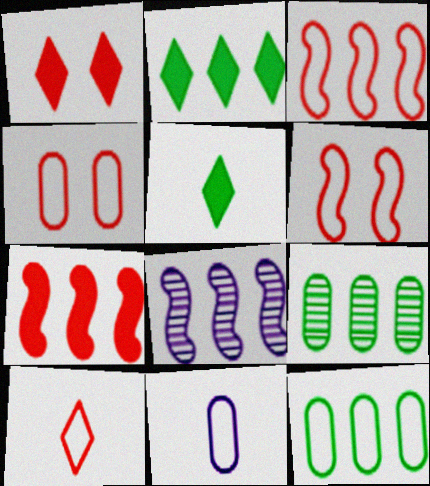[[3, 4, 10], 
[4, 5, 8], 
[4, 11, 12]]